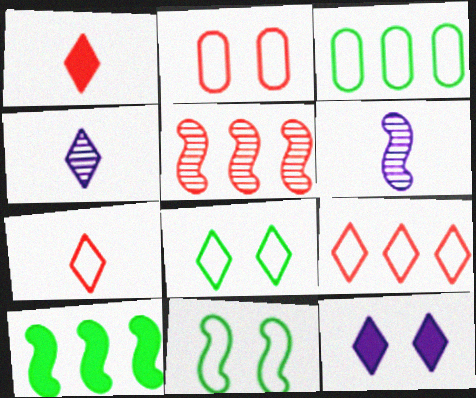[[1, 2, 5], 
[2, 4, 10]]